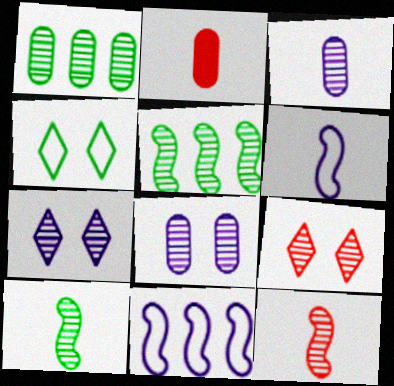[[1, 7, 12], 
[3, 5, 9]]